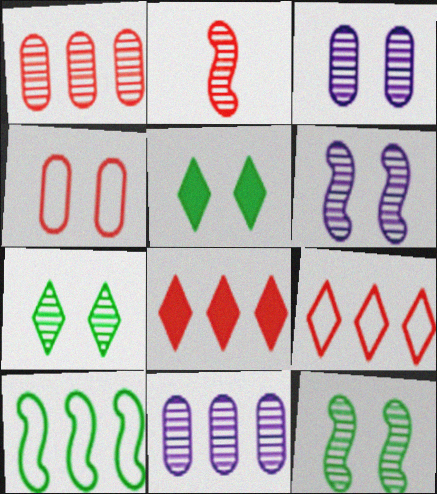[[2, 4, 8], 
[2, 7, 11], 
[4, 5, 6], 
[8, 10, 11]]